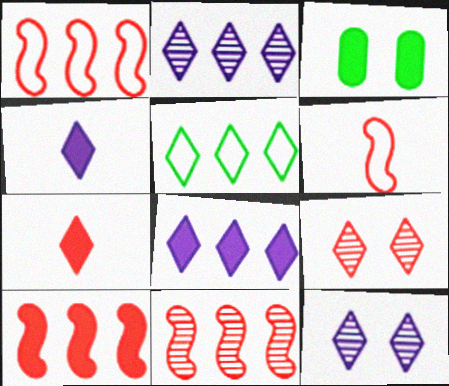[[1, 10, 11], 
[2, 3, 6], 
[3, 4, 10], 
[4, 5, 9], 
[5, 7, 12]]